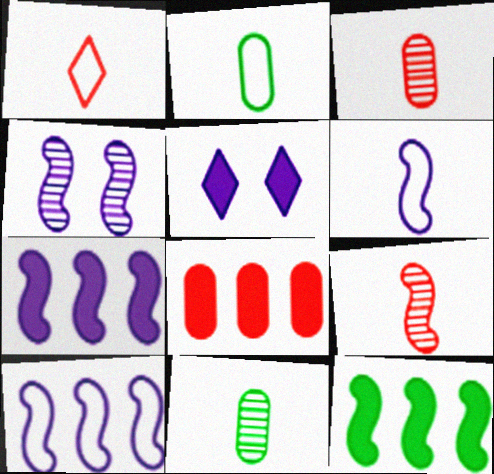[[1, 2, 6], 
[4, 6, 7]]